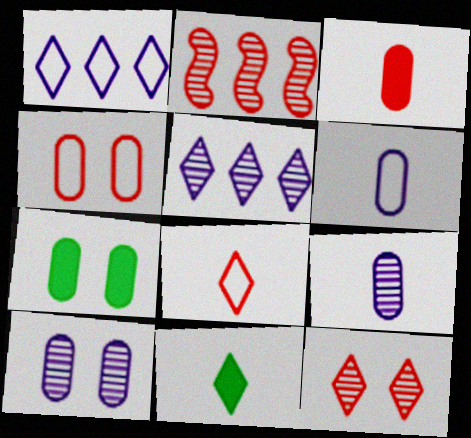[[1, 11, 12], 
[4, 7, 10]]